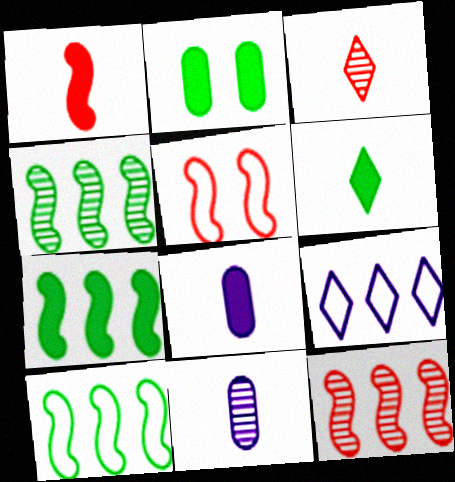[[1, 5, 12], 
[1, 6, 8], 
[2, 6, 7], 
[4, 7, 10]]